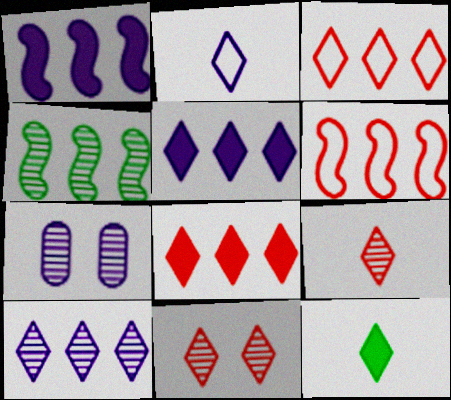[[1, 2, 7], 
[1, 4, 6], 
[2, 9, 12], 
[4, 7, 9], 
[6, 7, 12]]